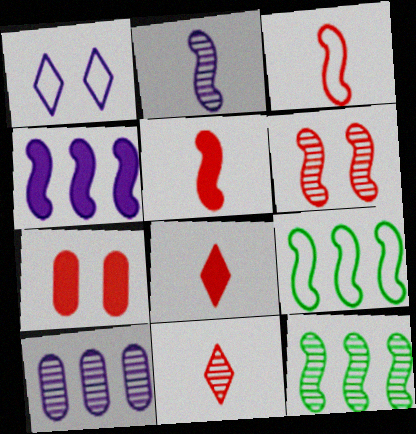[[2, 6, 12]]